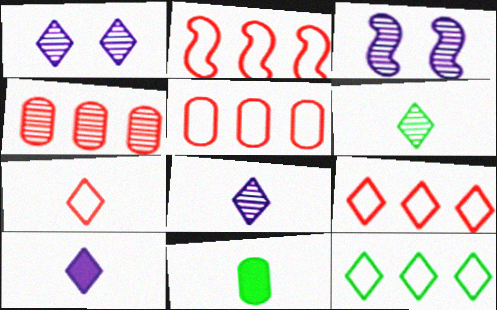[[1, 2, 11], 
[2, 5, 9], 
[3, 4, 6], 
[3, 9, 11], 
[6, 7, 10]]